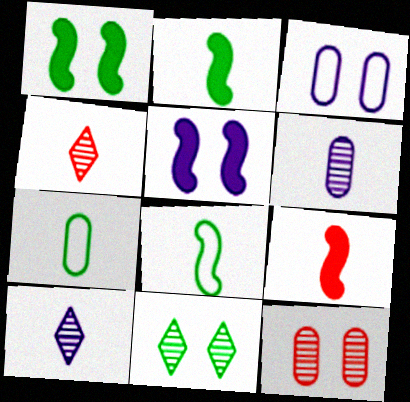[[7, 9, 10]]